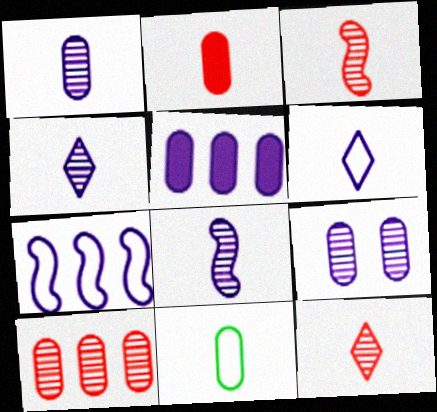[[1, 2, 11], 
[1, 4, 8]]